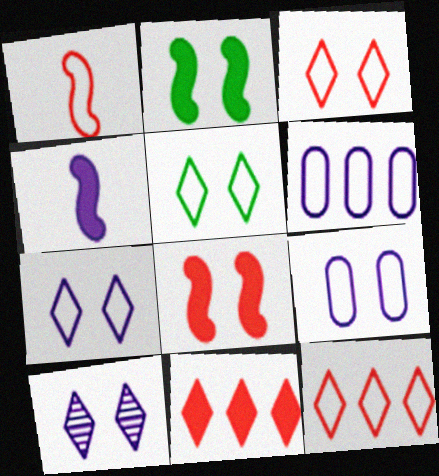[[1, 5, 6], 
[3, 5, 7], 
[4, 6, 10]]